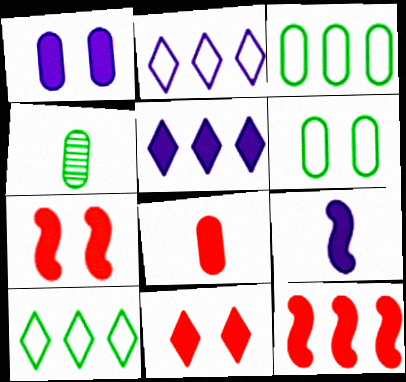[[1, 5, 9], 
[2, 4, 7], 
[8, 11, 12]]